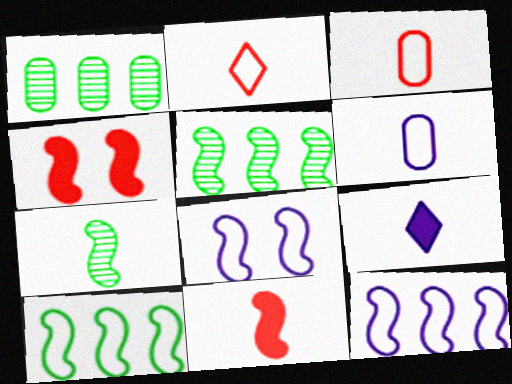[[3, 7, 9], 
[4, 7, 12], 
[5, 8, 11]]